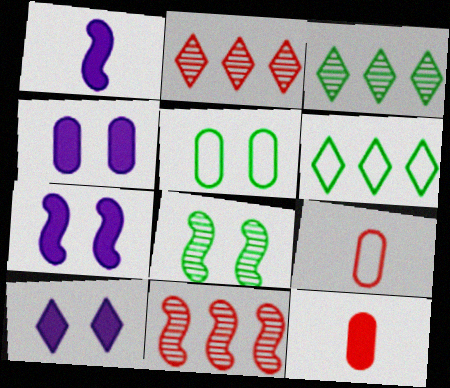[[1, 2, 5], 
[3, 7, 9], 
[4, 7, 10]]